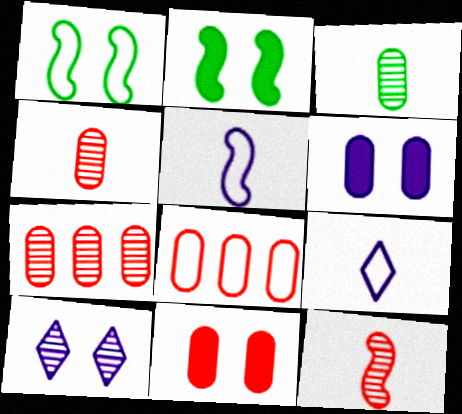[[1, 8, 9], 
[1, 10, 11], 
[2, 7, 9], 
[3, 6, 8], 
[4, 8, 11]]